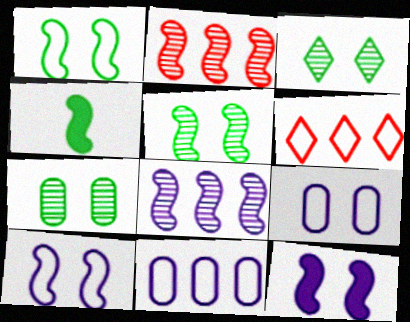[[2, 4, 10], 
[3, 5, 7]]